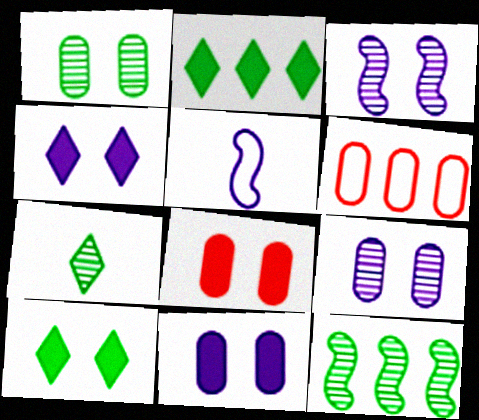[[1, 7, 12]]